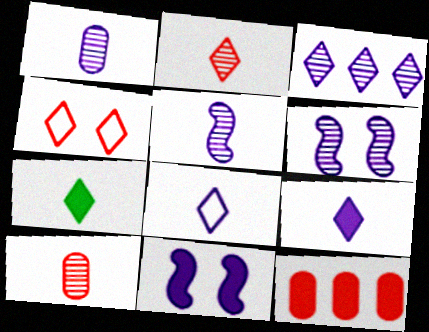[[1, 3, 6], 
[2, 7, 8], 
[3, 4, 7], 
[7, 11, 12]]